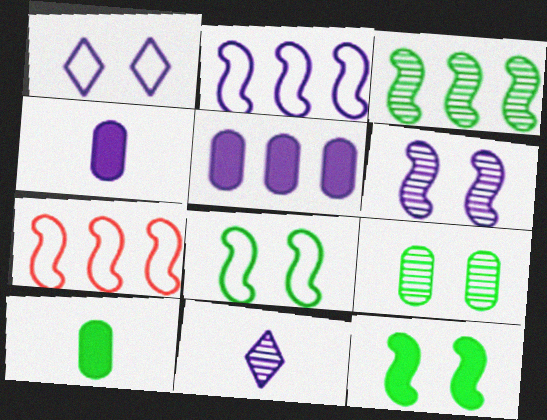[]